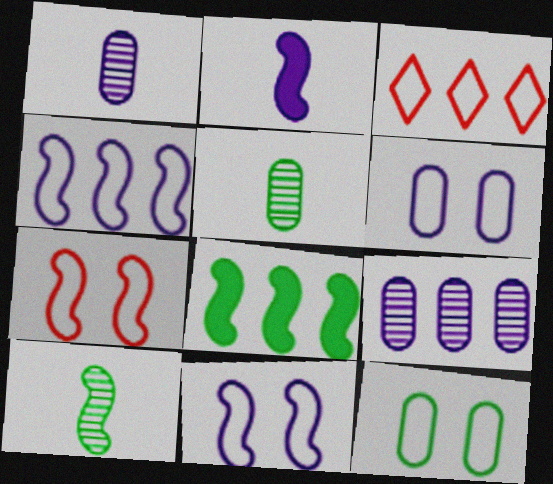[[3, 8, 9]]